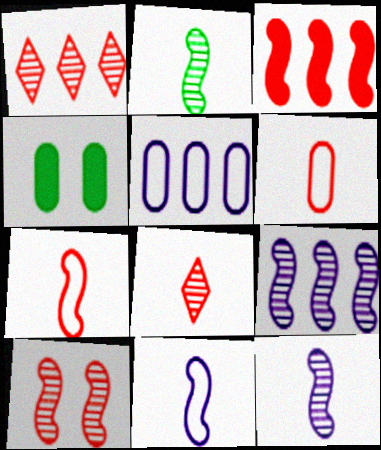[[1, 4, 11], 
[2, 9, 10], 
[3, 7, 10]]